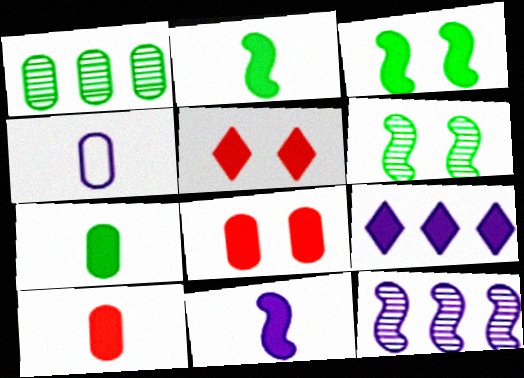[[1, 4, 8], 
[2, 8, 9], 
[3, 9, 10]]